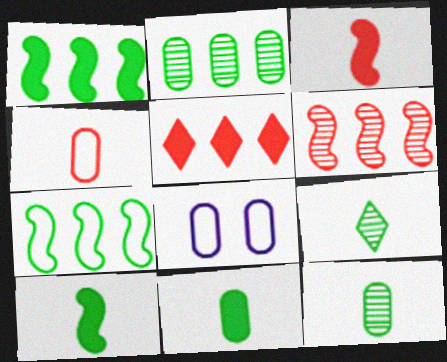[]